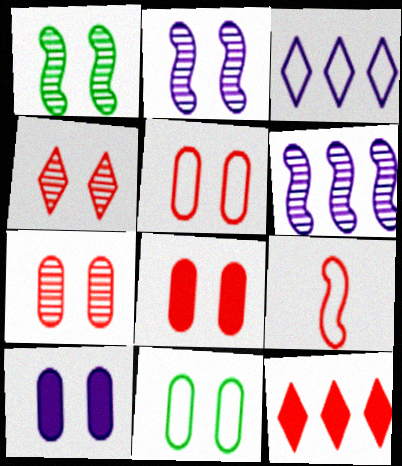[[3, 9, 11], 
[5, 7, 8], 
[7, 9, 12], 
[7, 10, 11]]